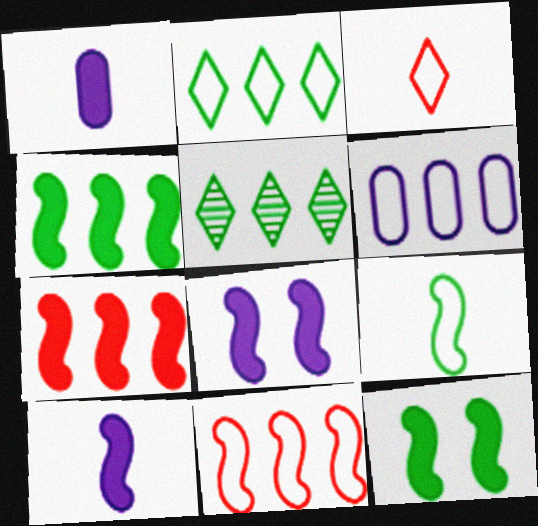[[2, 6, 11], 
[5, 6, 7], 
[7, 10, 12]]